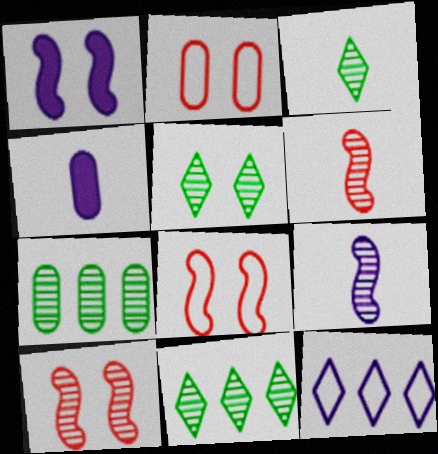[[1, 2, 5], 
[2, 4, 7], 
[3, 5, 11], 
[4, 8, 11]]